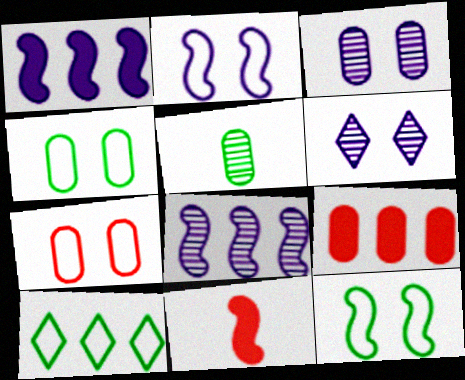[[3, 10, 11], 
[8, 9, 10], 
[8, 11, 12]]